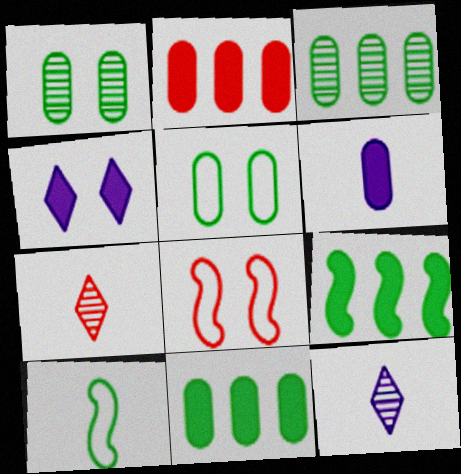[[1, 4, 8], 
[2, 7, 8], 
[6, 7, 10], 
[8, 11, 12]]